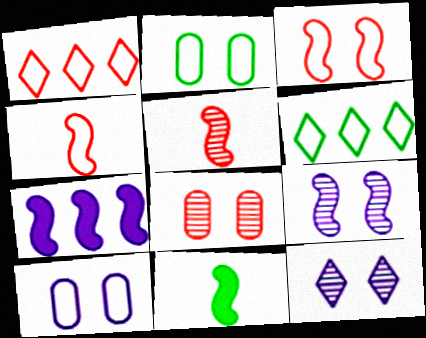[[4, 6, 10]]